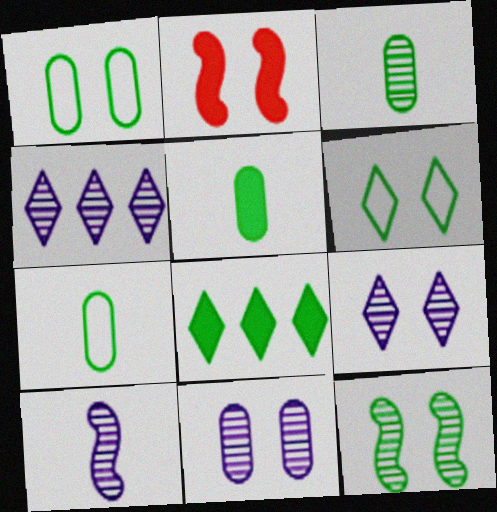[[1, 2, 9], 
[2, 4, 7], 
[2, 6, 11], 
[3, 5, 7], 
[4, 10, 11], 
[7, 8, 12]]